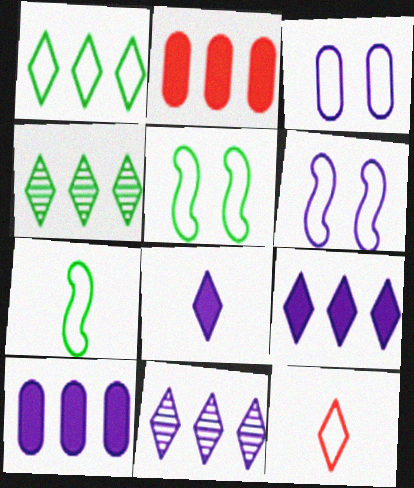[]